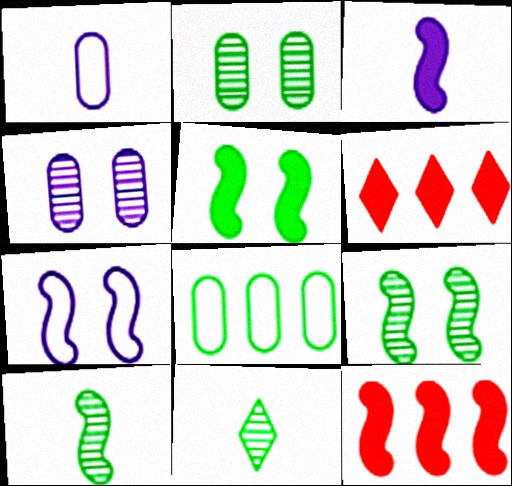[[1, 6, 9], 
[3, 5, 12], 
[5, 8, 11], 
[7, 10, 12]]